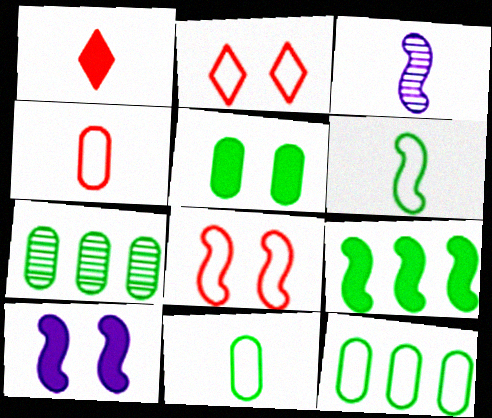[[1, 3, 11], 
[3, 8, 9], 
[5, 7, 11]]